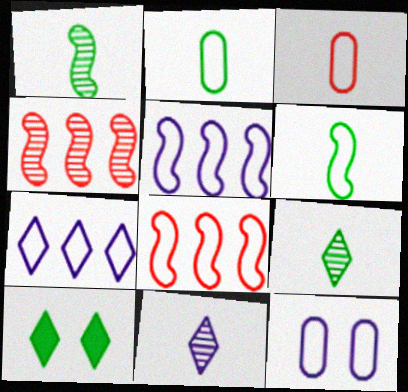[]